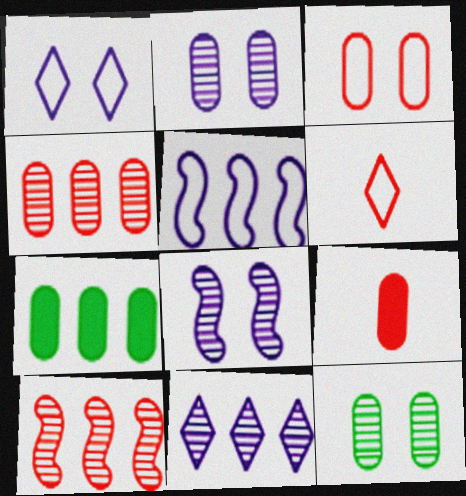[[3, 4, 9], 
[6, 7, 8]]